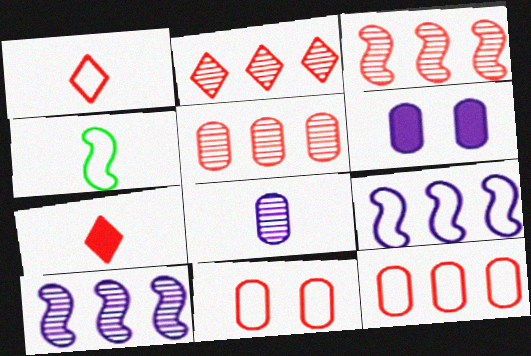[[2, 3, 5], 
[2, 4, 6], 
[3, 7, 11], 
[4, 7, 8]]